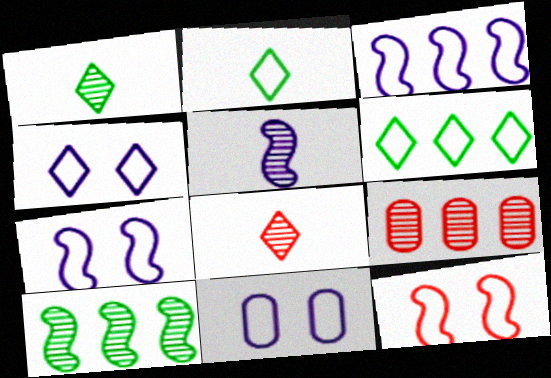[[4, 7, 11]]